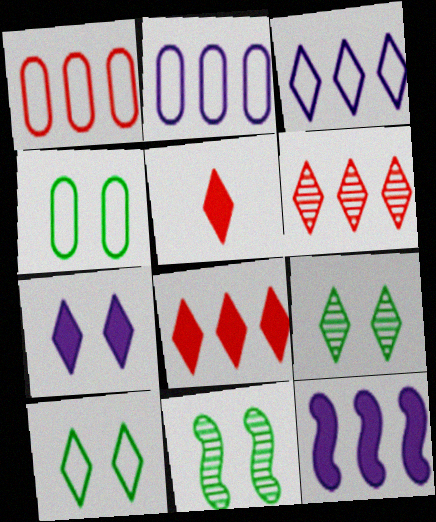[[2, 5, 11], 
[3, 5, 9]]